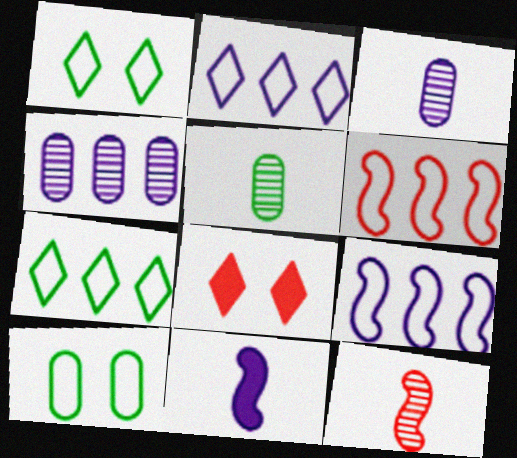[[5, 8, 9]]